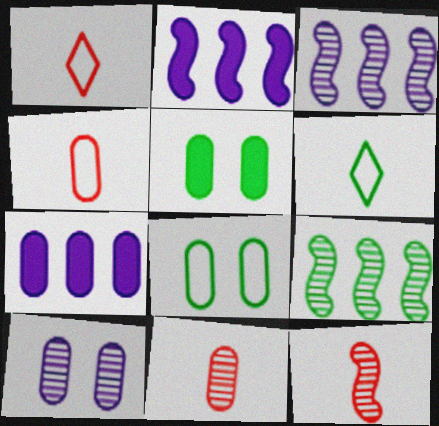[[1, 3, 5], 
[5, 6, 9], 
[7, 8, 11]]